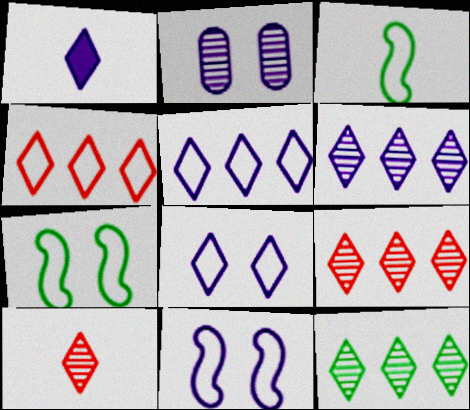[[1, 6, 8], 
[6, 9, 12]]